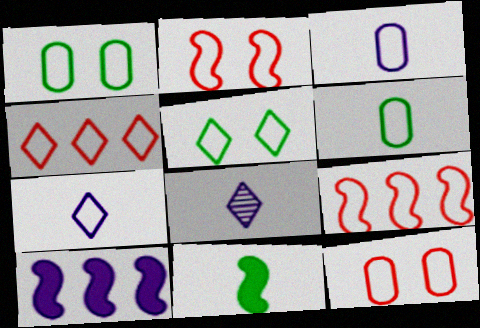[[1, 7, 9], 
[3, 5, 9], 
[4, 5, 7]]